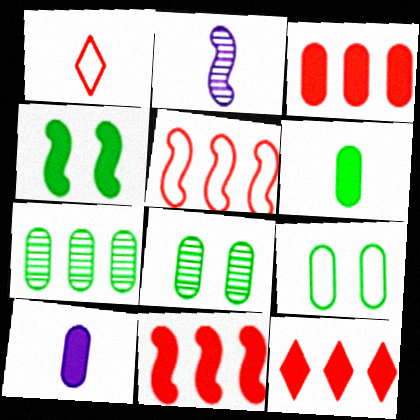[[1, 2, 6], 
[2, 4, 5], 
[2, 9, 12], 
[3, 11, 12], 
[4, 10, 12], 
[6, 7, 9]]